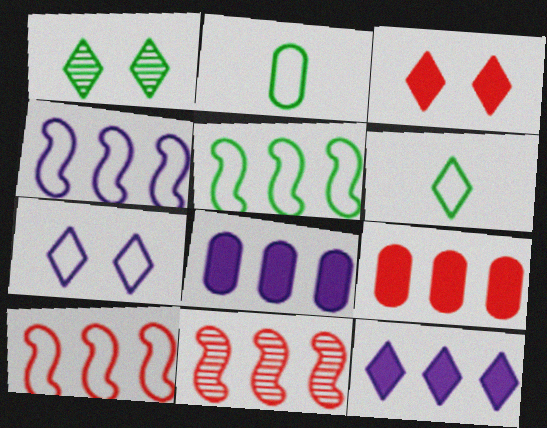[[1, 3, 7], 
[2, 7, 10], 
[4, 5, 10]]